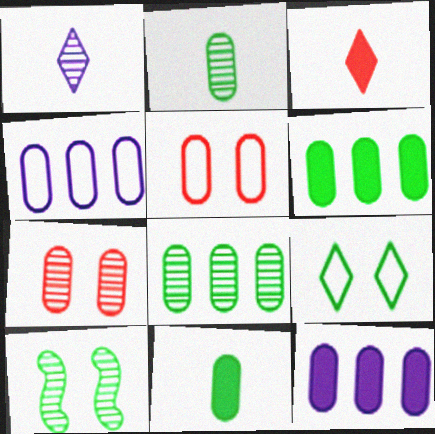[[2, 5, 12], 
[3, 4, 10], 
[4, 7, 11]]